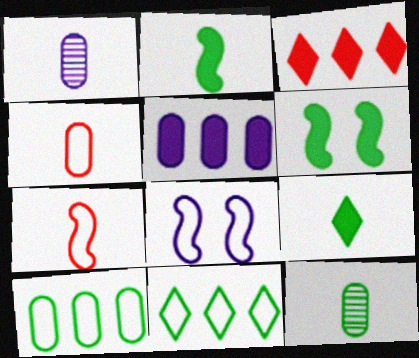[[1, 7, 9], 
[3, 8, 12], 
[4, 8, 11], 
[6, 11, 12]]